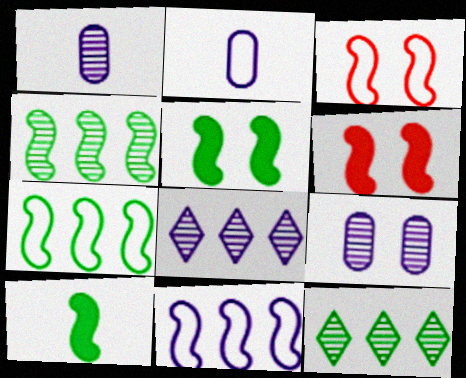[[2, 6, 12]]